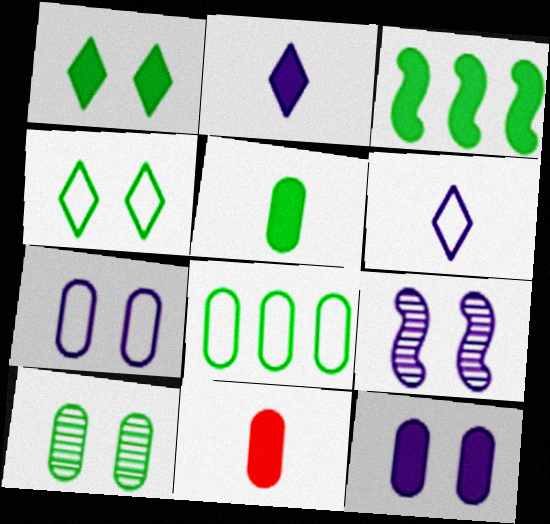[[1, 3, 5], 
[5, 8, 10]]